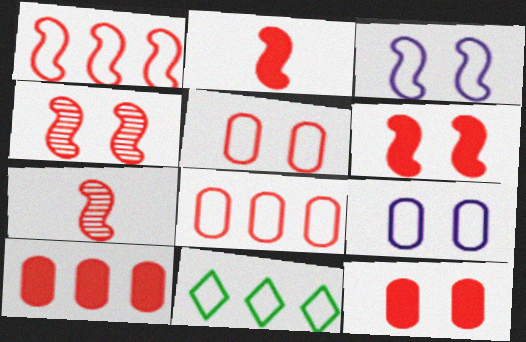[[1, 2, 4], 
[1, 6, 7]]